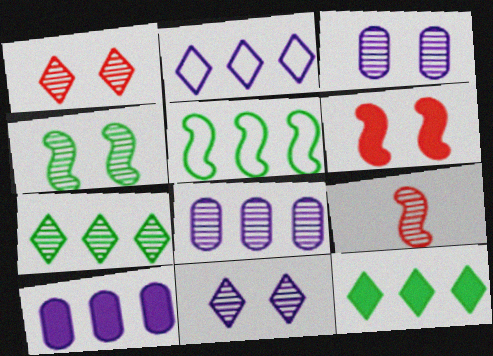[[1, 3, 4], 
[3, 7, 9]]